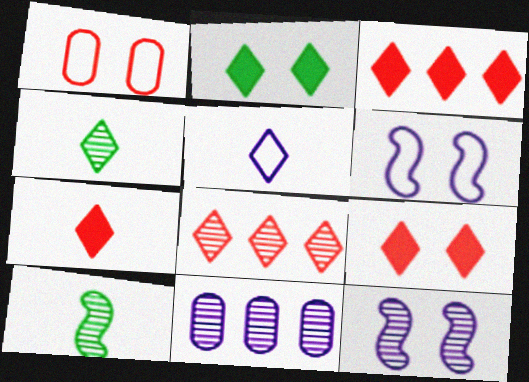[[1, 2, 12], 
[2, 5, 8], 
[3, 7, 9], 
[4, 5, 7]]